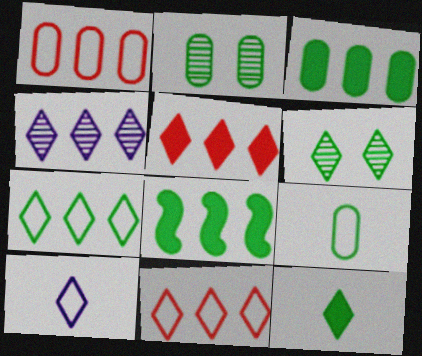[[1, 4, 8], 
[2, 3, 9], 
[4, 5, 7], 
[5, 6, 10], 
[6, 7, 12], 
[6, 8, 9]]